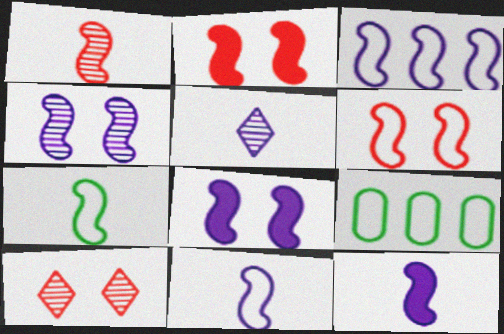[[1, 7, 12], 
[2, 5, 9], 
[3, 4, 12], 
[3, 6, 7], 
[9, 10, 12]]